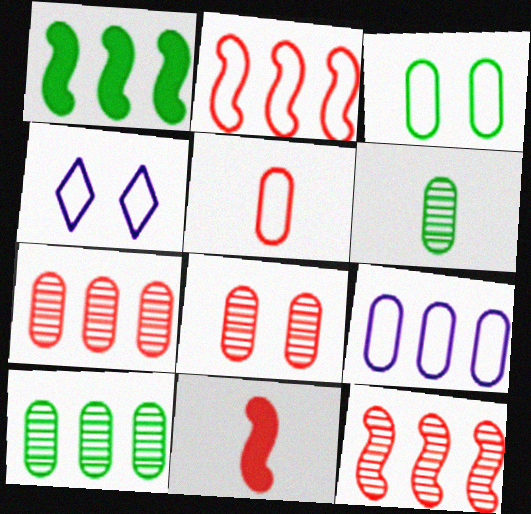[[3, 5, 9], 
[4, 10, 11]]